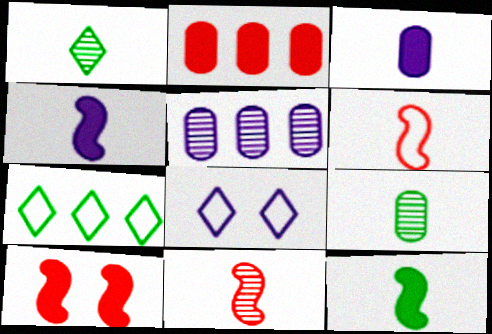[[1, 3, 6], 
[4, 5, 8]]